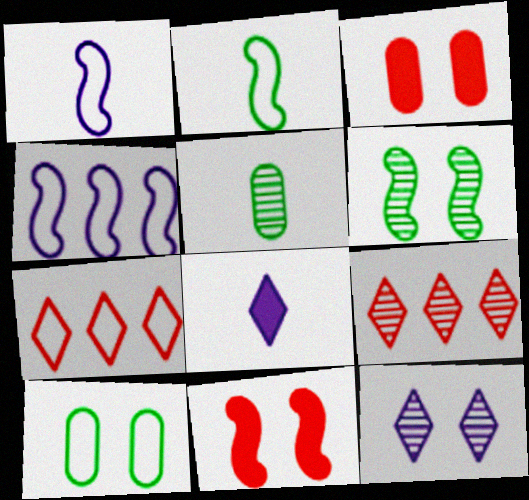[[1, 7, 10], 
[10, 11, 12]]